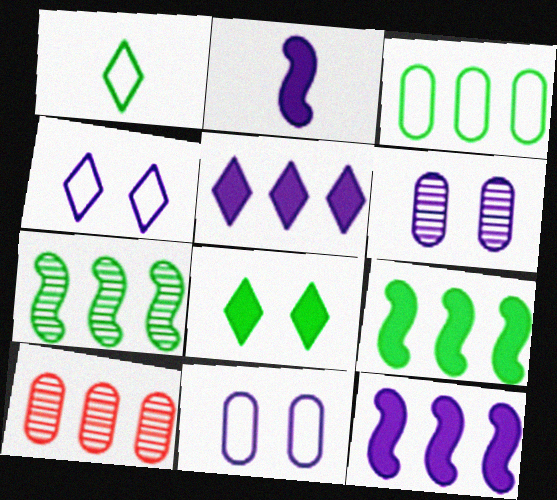[]